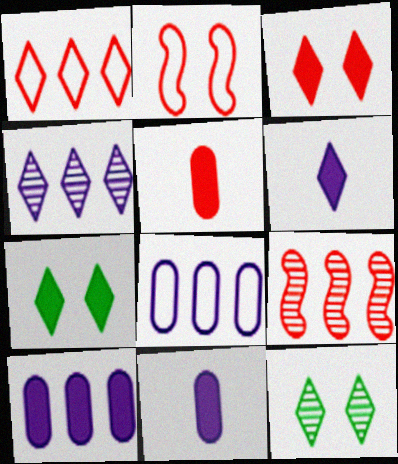[[1, 6, 12]]